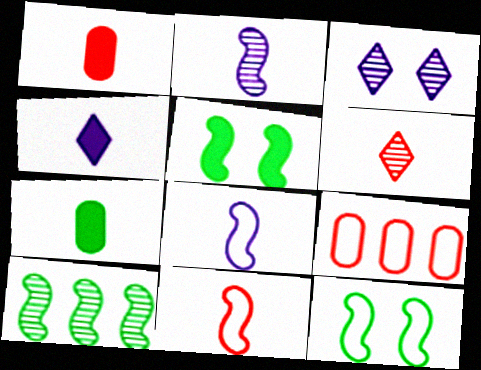[[1, 6, 11], 
[6, 7, 8]]